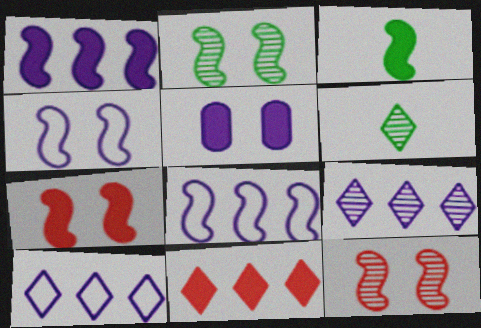[[1, 3, 7], 
[2, 4, 7], 
[3, 5, 11], 
[3, 8, 12]]